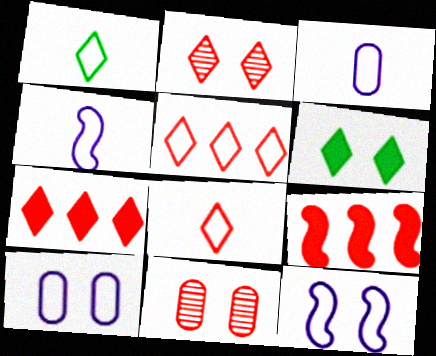[[2, 7, 8], 
[6, 11, 12], 
[8, 9, 11]]